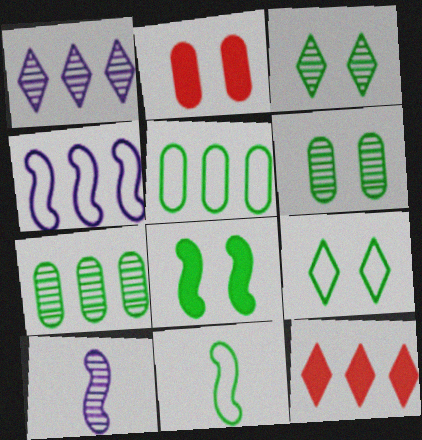[[1, 2, 11], 
[4, 7, 12], 
[5, 9, 11], 
[6, 8, 9]]